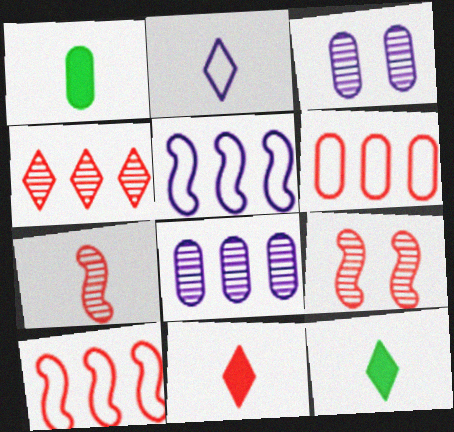[[1, 2, 7], 
[1, 3, 6], 
[3, 10, 12], 
[6, 9, 11]]